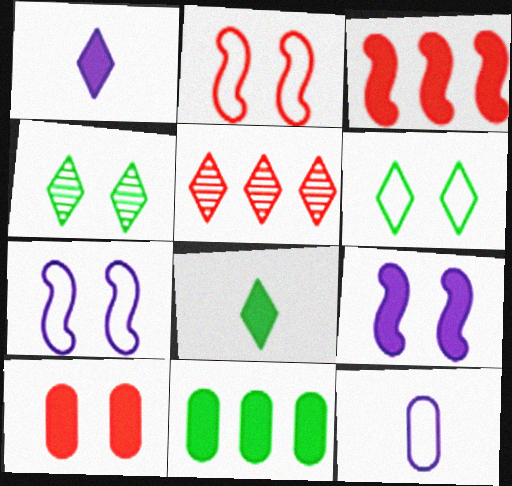[[1, 5, 6], 
[3, 4, 12], 
[4, 7, 10]]